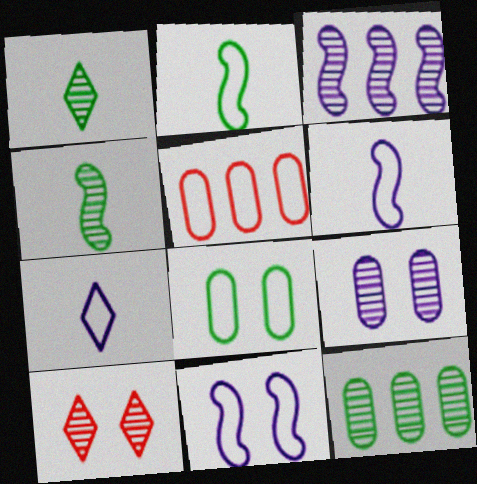[]